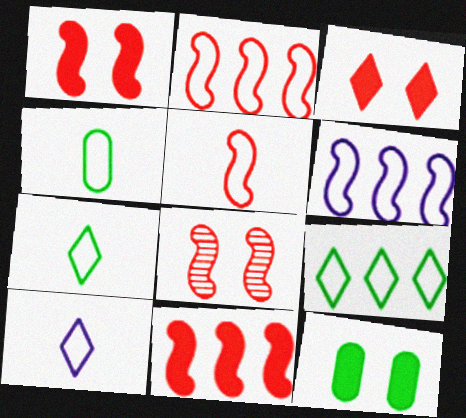[[4, 5, 10], 
[5, 8, 11]]